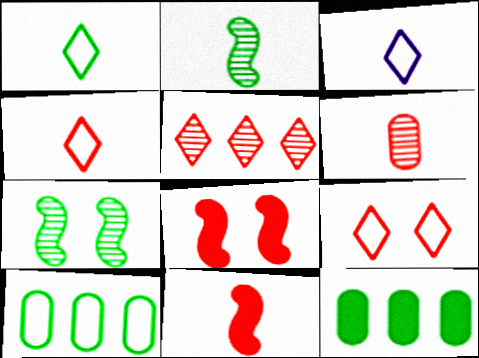[[1, 3, 4], 
[1, 7, 12], 
[4, 6, 11]]